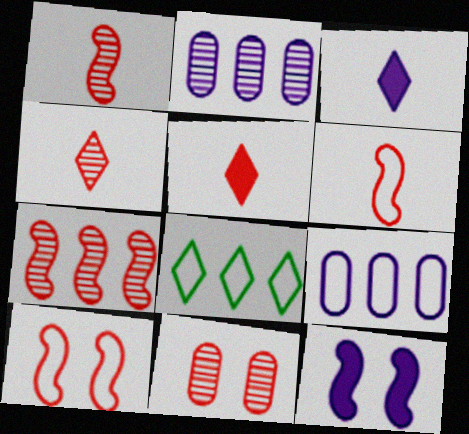[[4, 7, 11]]